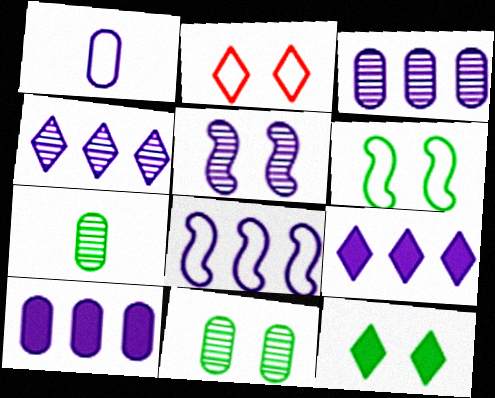[[1, 5, 9], 
[3, 8, 9], 
[4, 8, 10], 
[6, 11, 12]]